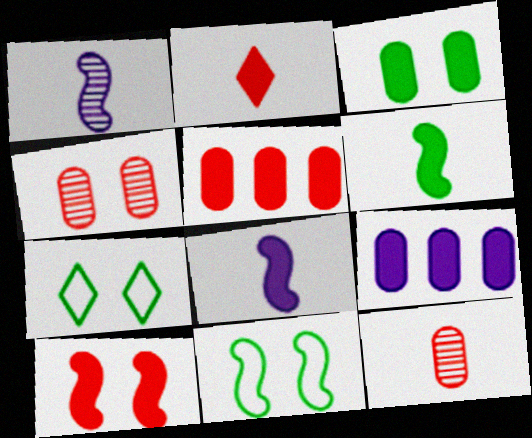[[1, 5, 7], 
[2, 5, 10]]